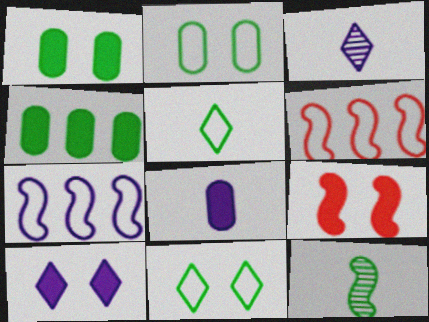[[1, 3, 6], 
[1, 9, 10], 
[4, 11, 12], 
[7, 9, 12]]